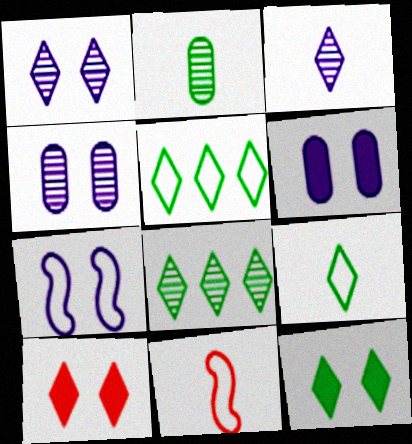[[1, 6, 7], 
[3, 5, 10], 
[6, 8, 11], 
[8, 9, 12]]